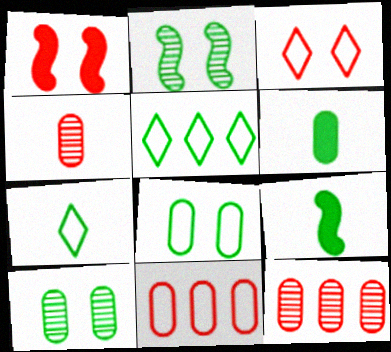[[2, 5, 6], 
[5, 9, 10]]